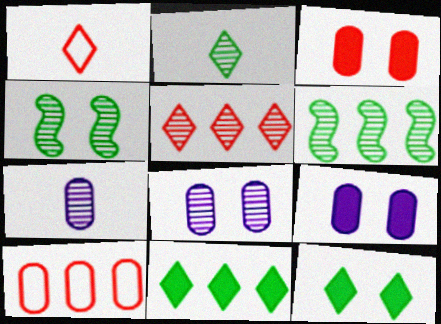[[1, 6, 9], 
[4, 5, 7]]